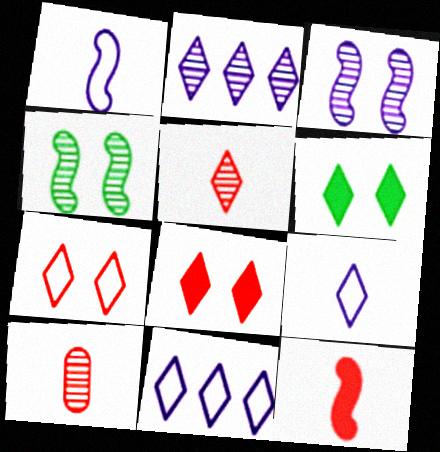[[2, 4, 10], 
[5, 6, 11]]